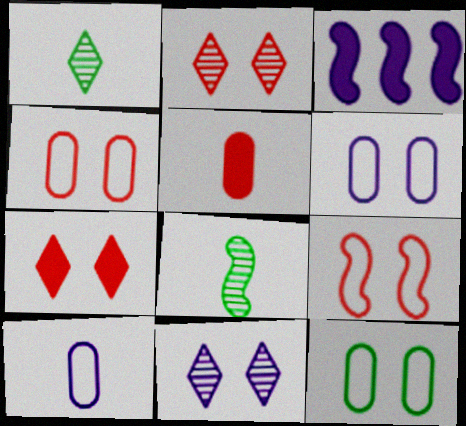[[1, 3, 4], 
[3, 8, 9], 
[3, 10, 11], 
[4, 6, 12]]